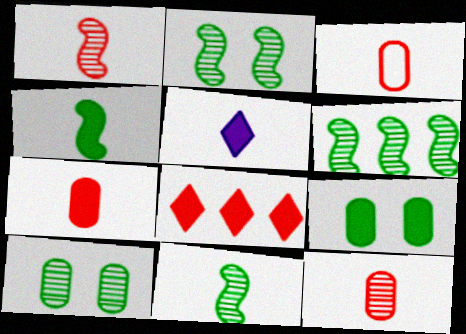[[2, 6, 11], 
[3, 5, 11], 
[3, 7, 12], 
[4, 5, 7]]